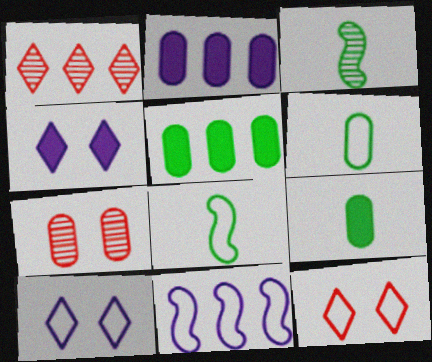[[1, 5, 11], 
[2, 3, 12], 
[2, 6, 7], 
[6, 11, 12]]